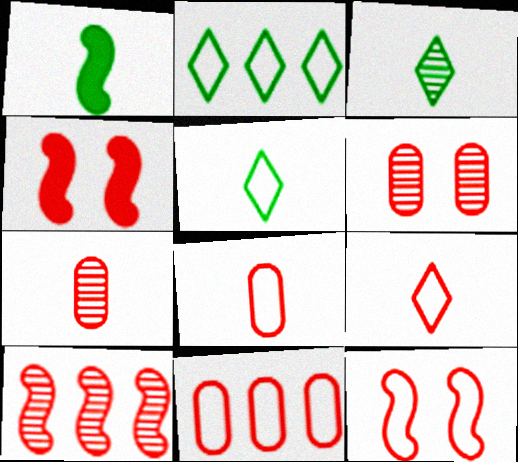[[9, 11, 12]]